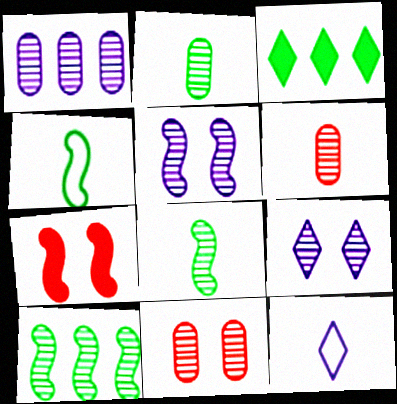[[1, 2, 11], 
[6, 9, 10]]